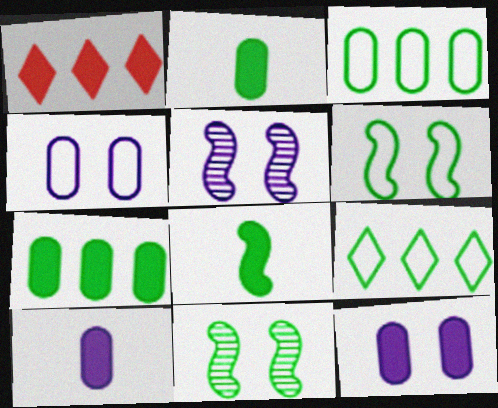[[1, 8, 12], 
[2, 9, 11]]